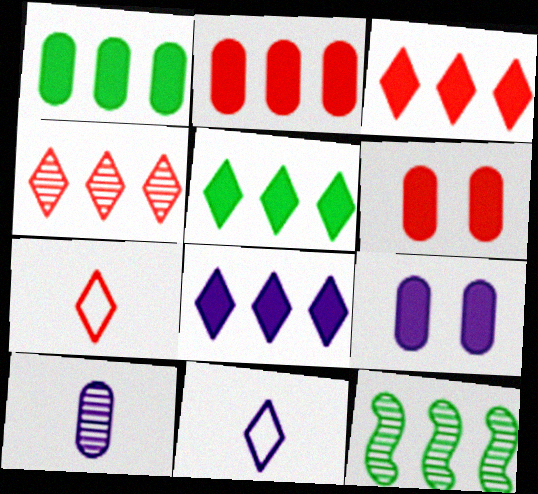[[3, 5, 8], 
[6, 11, 12], 
[7, 9, 12]]